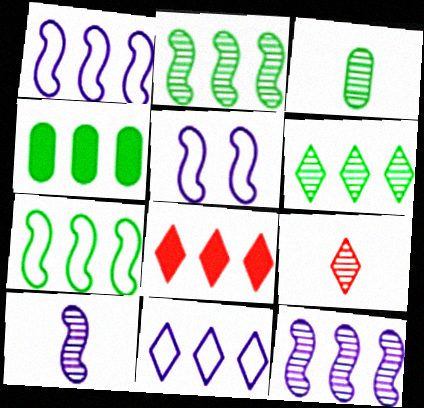[[3, 5, 8], 
[3, 9, 10], 
[4, 5, 9], 
[4, 6, 7], 
[6, 8, 11]]